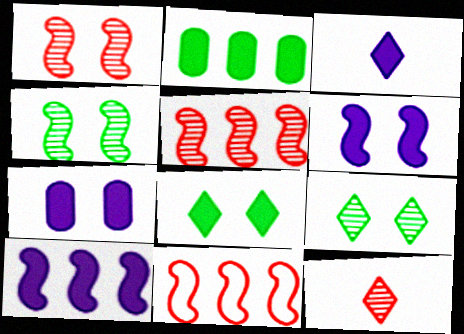[[3, 7, 10]]